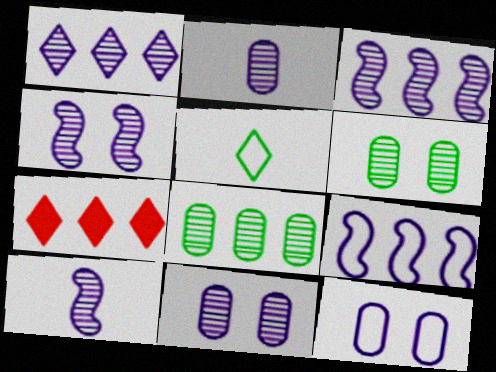[[1, 2, 4], 
[1, 10, 11], 
[3, 4, 10], 
[7, 8, 9]]